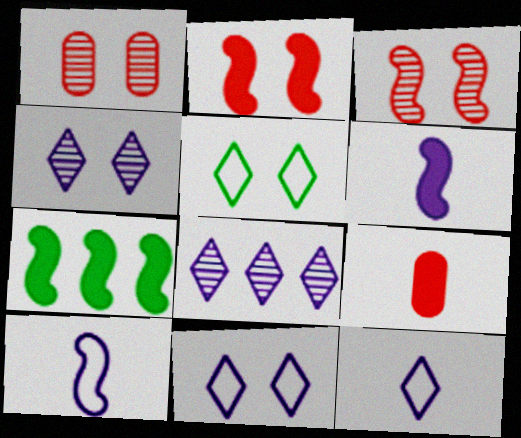[[1, 7, 12], 
[2, 6, 7], 
[3, 7, 10]]